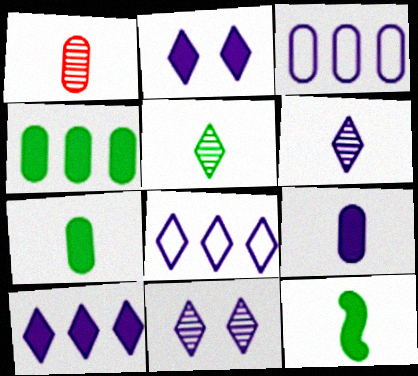[[2, 6, 8]]